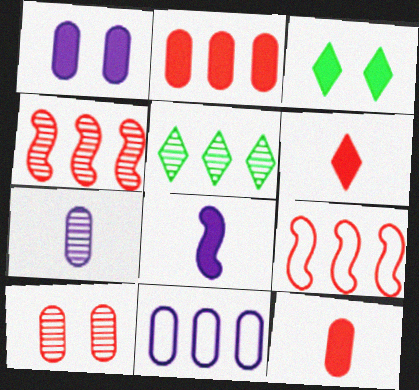[[1, 7, 11], 
[2, 3, 8], 
[3, 7, 9], 
[6, 9, 10]]